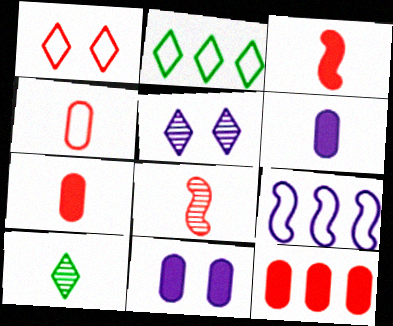[[1, 8, 12], 
[2, 8, 11], 
[5, 6, 9]]